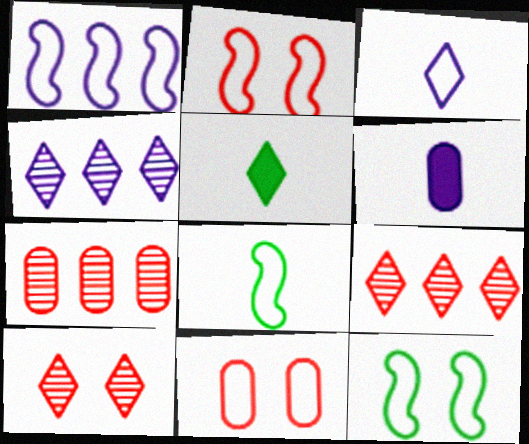[[1, 2, 8], 
[6, 9, 12]]